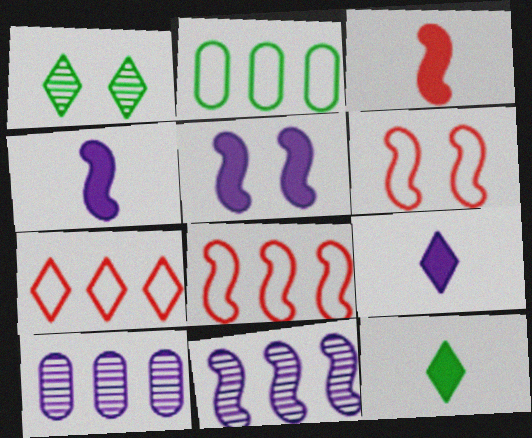[[1, 7, 9], 
[6, 10, 12]]